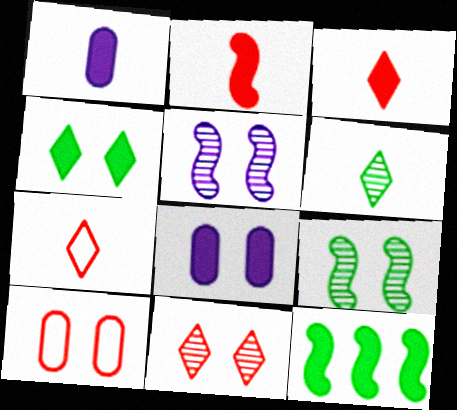[[3, 8, 12], 
[4, 5, 10]]